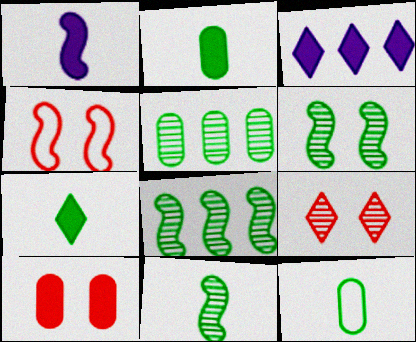[[1, 4, 8], 
[4, 9, 10], 
[6, 8, 11], 
[7, 11, 12]]